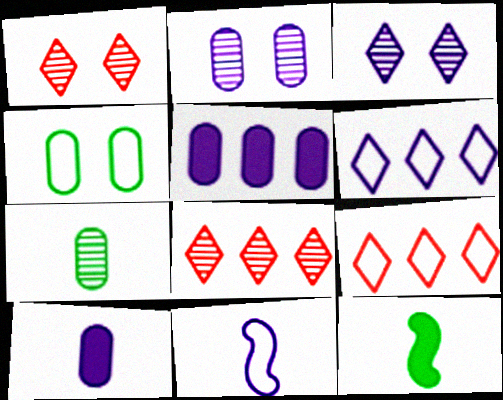[[2, 9, 12], 
[3, 5, 11], 
[4, 9, 11]]